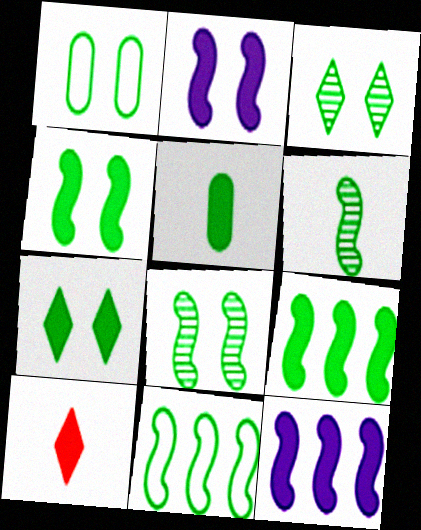[[1, 3, 4], 
[1, 7, 8], 
[3, 5, 11], 
[4, 6, 11], 
[5, 7, 9]]